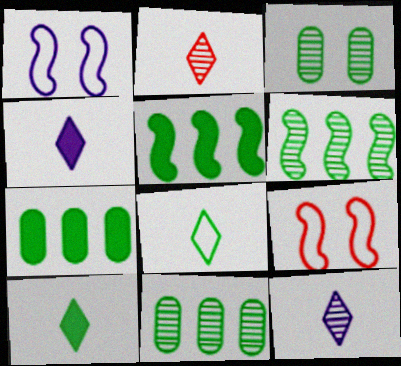[[1, 2, 7], 
[2, 4, 8], 
[3, 5, 8], 
[4, 9, 11], 
[7, 9, 12]]